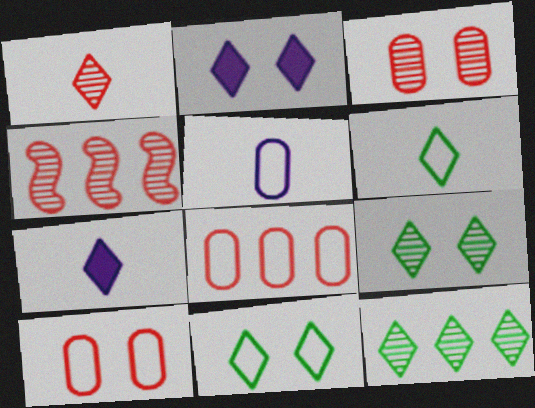[[1, 3, 4], 
[1, 6, 7]]